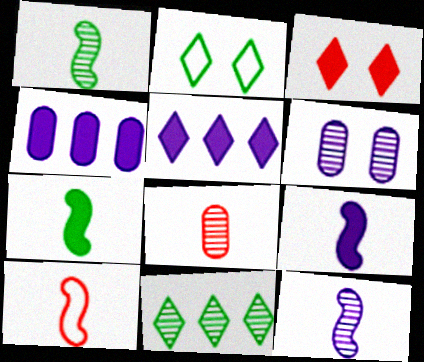[[1, 9, 10], 
[3, 4, 7], 
[7, 10, 12]]